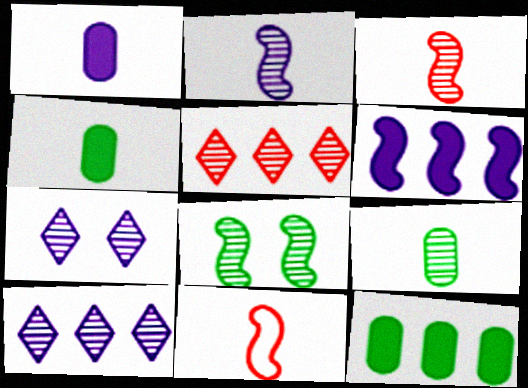[[6, 8, 11], 
[7, 11, 12]]